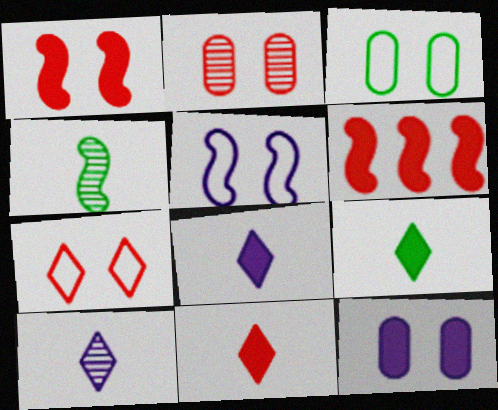[[1, 2, 7], 
[2, 3, 12], 
[3, 5, 7], 
[3, 6, 10], 
[4, 5, 6], 
[6, 9, 12], 
[8, 9, 11]]